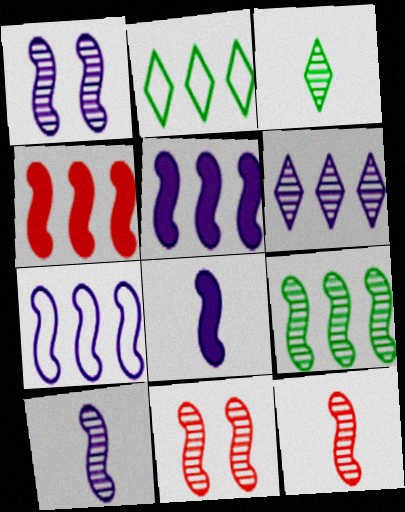[[1, 7, 8], 
[1, 9, 12], 
[4, 7, 9], 
[9, 10, 11]]